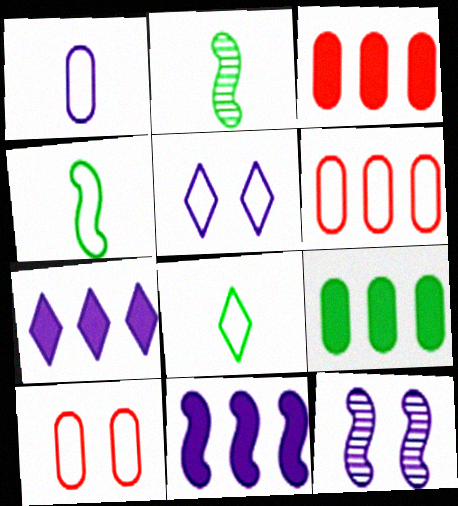[[1, 7, 12], 
[2, 3, 5], 
[2, 7, 10], 
[3, 8, 12], 
[4, 5, 6]]